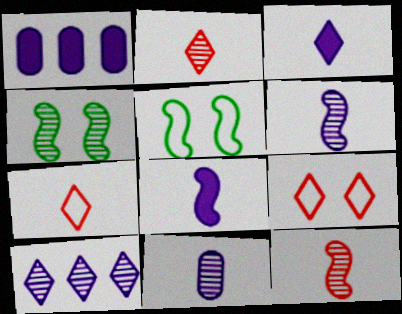[[1, 2, 5], 
[1, 4, 7]]